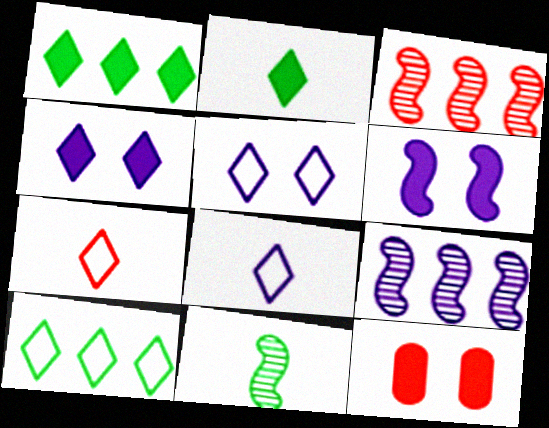[[3, 7, 12], 
[5, 7, 10]]